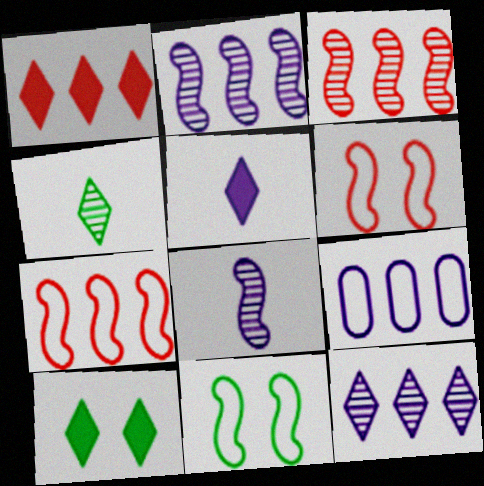[[1, 5, 10]]